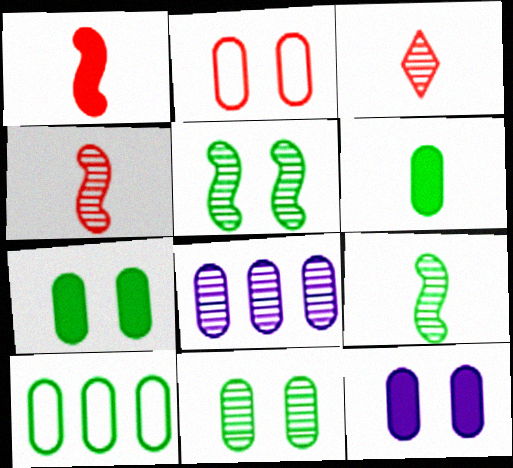[[2, 6, 8], 
[2, 11, 12], 
[3, 5, 8], 
[6, 10, 11]]